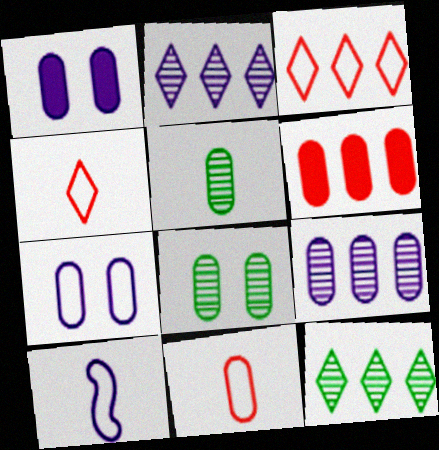[[1, 2, 10], 
[5, 6, 7]]